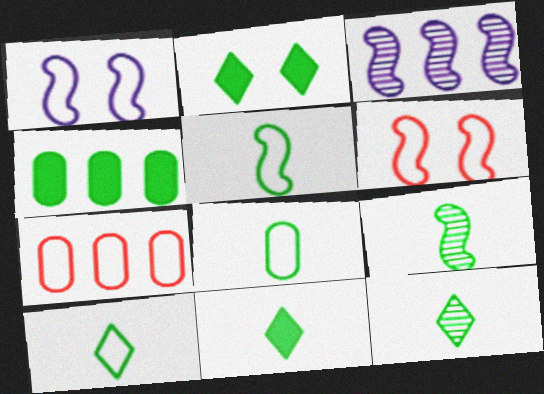[[1, 7, 10], 
[5, 8, 10], 
[8, 9, 11], 
[10, 11, 12]]